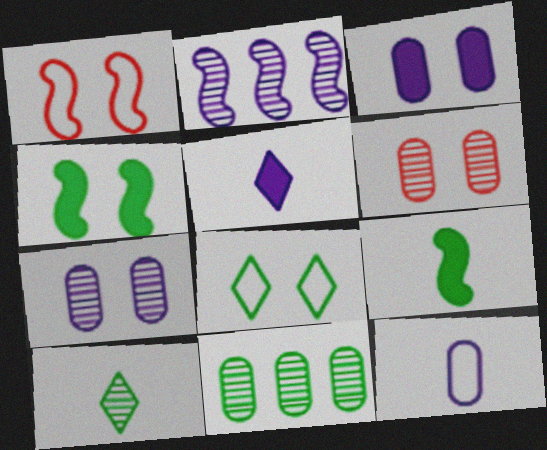[[1, 2, 9], 
[1, 5, 11], 
[2, 6, 10], 
[8, 9, 11]]